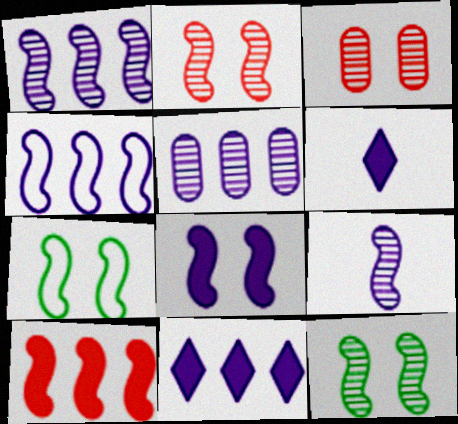[[2, 7, 8], 
[4, 5, 11], 
[4, 8, 9], 
[7, 9, 10]]